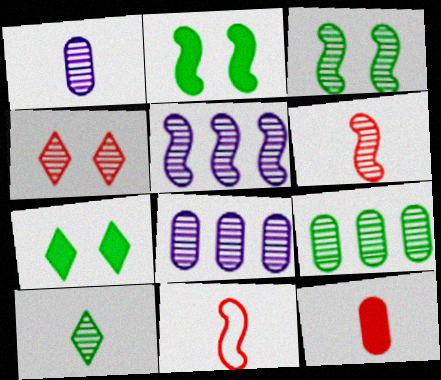[[1, 6, 10], 
[2, 5, 11], 
[3, 5, 6], 
[3, 9, 10], 
[7, 8, 11]]